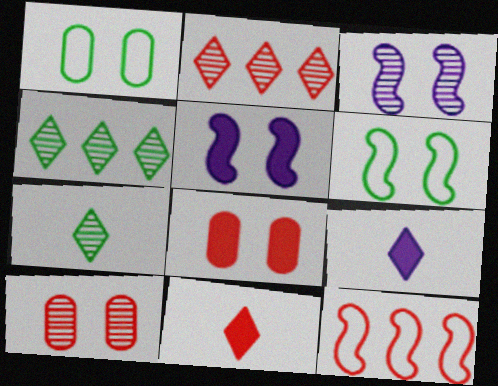[[10, 11, 12]]